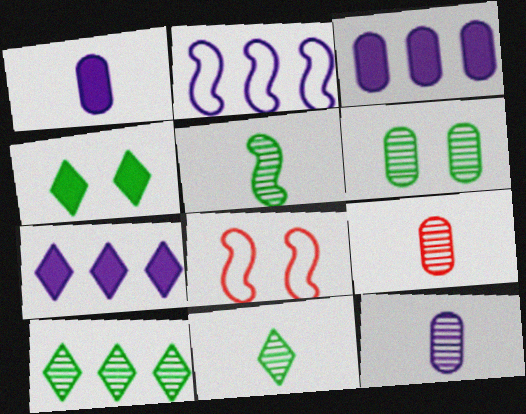[[1, 8, 10], 
[2, 4, 9], 
[3, 8, 11], 
[5, 6, 10]]